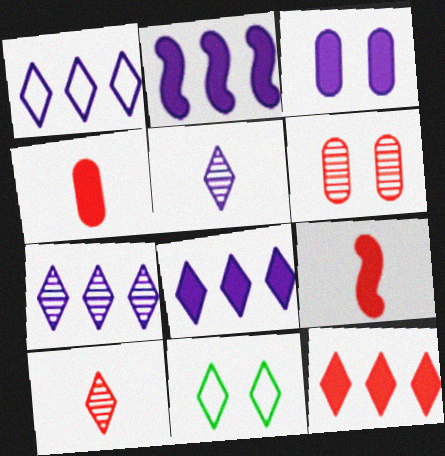[[1, 7, 8], 
[5, 11, 12], 
[8, 10, 11]]